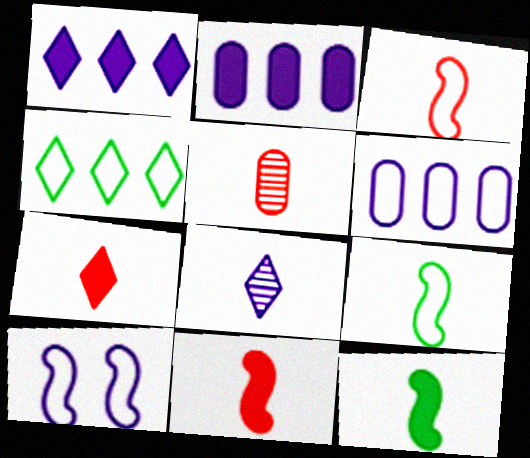[[2, 8, 10], 
[3, 5, 7]]